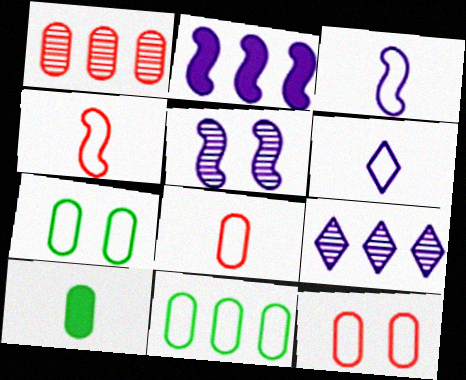[[2, 3, 5]]